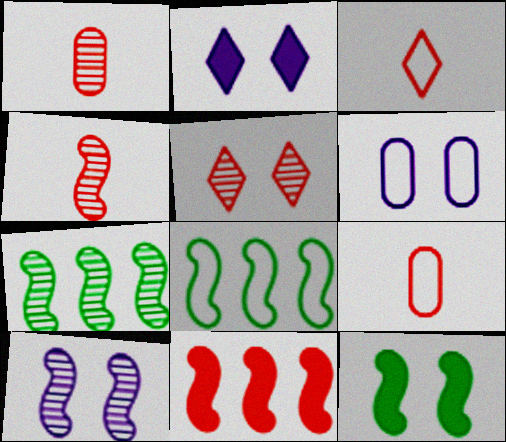[[1, 2, 8], 
[2, 6, 10], 
[2, 7, 9], 
[3, 6, 8], 
[4, 7, 10], 
[5, 6, 12], 
[5, 9, 11]]